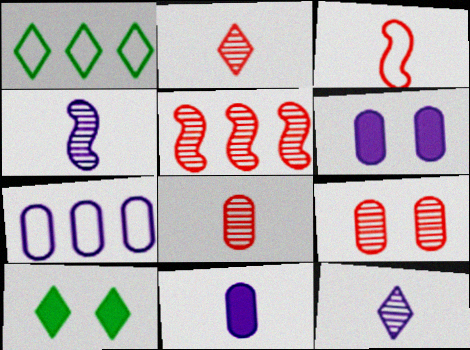[[2, 5, 9]]